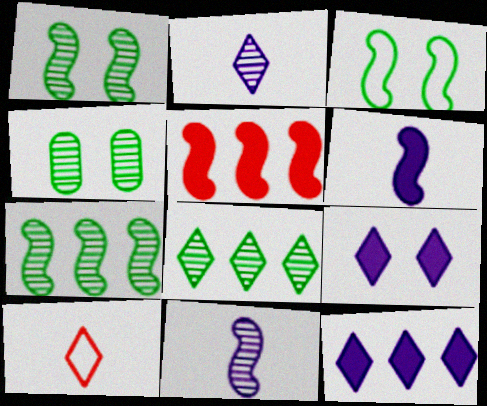[[3, 5, 11], 
[8, 9, 10]]